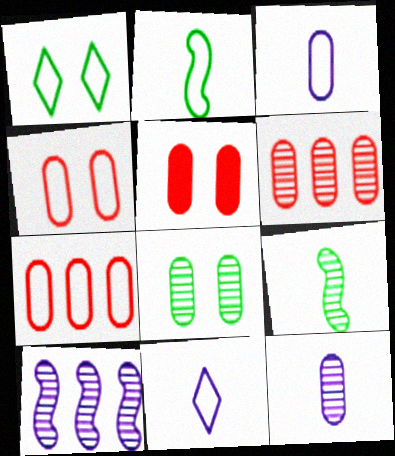[[6, 8, 12]]